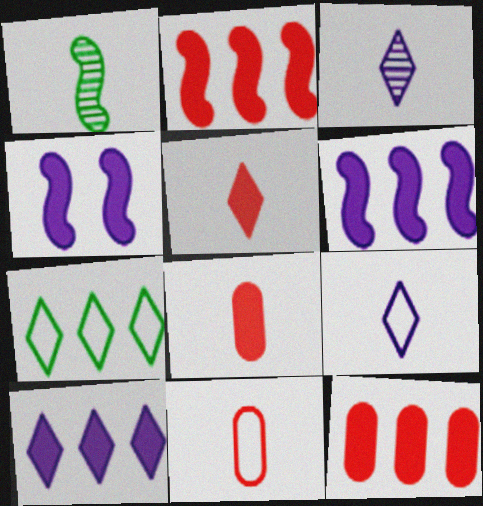[[1, 8, 9]]